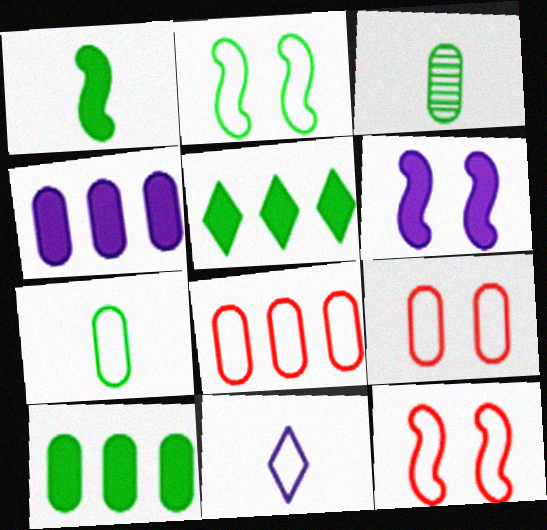[[2, 3, 5], 
[2, 8, 11], 
[3, 4, 9]]